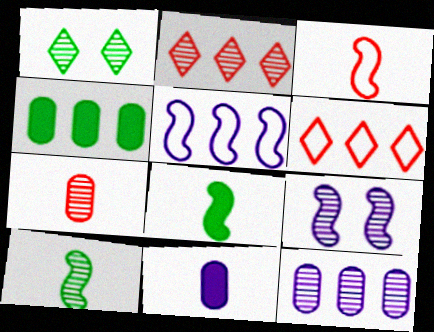[[2, 4, 5]]